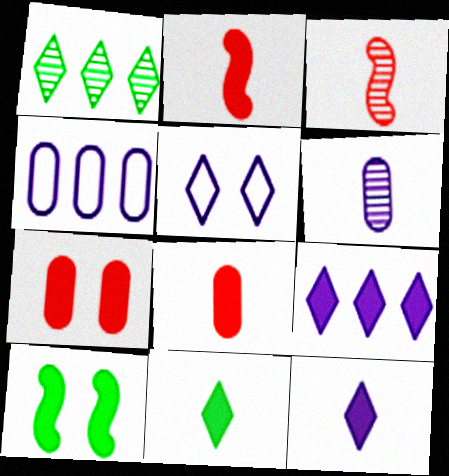[[8, 9, 10]]